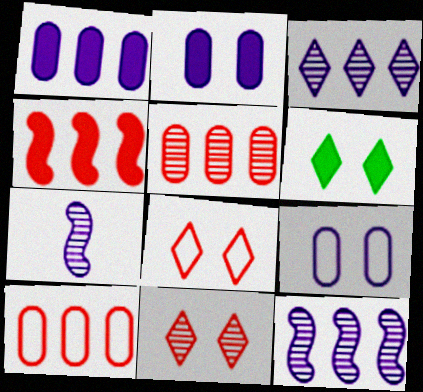[[6, 7, 10]]